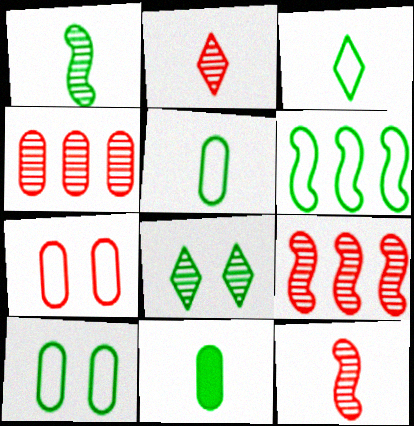[[1, 3, 11], 
[3, 6, 10], 
[6, 8, 11]]